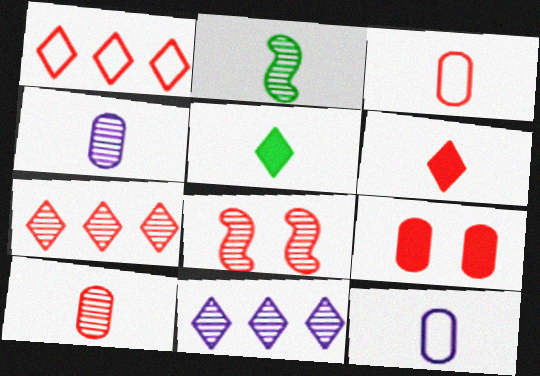[[2, 6, 12], 
[7, 8, 10]]